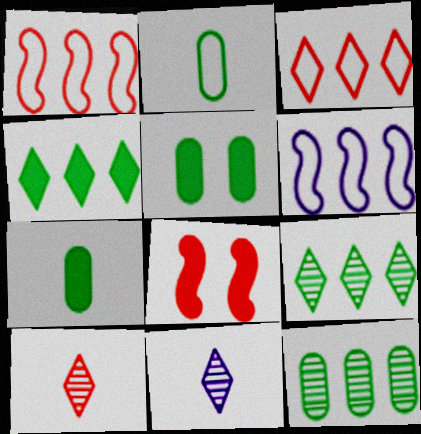[[1, 5, 11], 
[2, 5, 12], 
[5, 6, 10]]